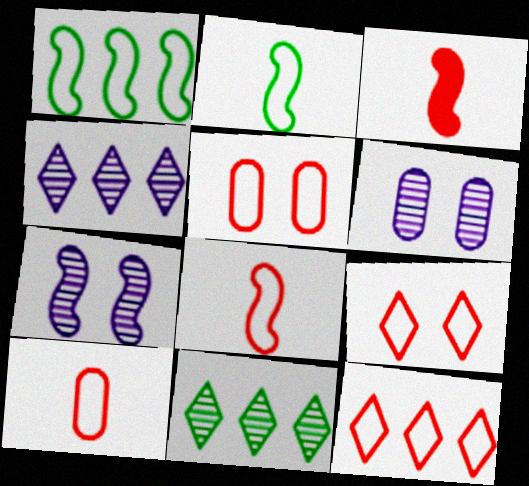[[1, 3, 7], 
[5, 8, 12]]